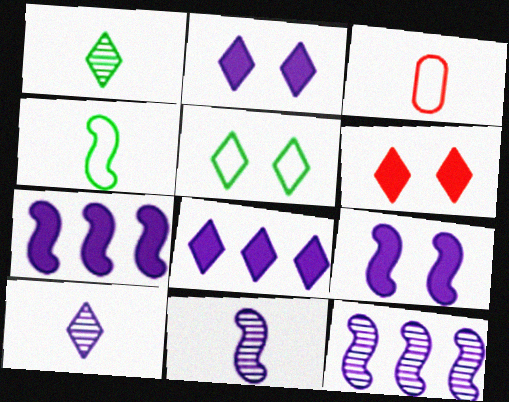[]